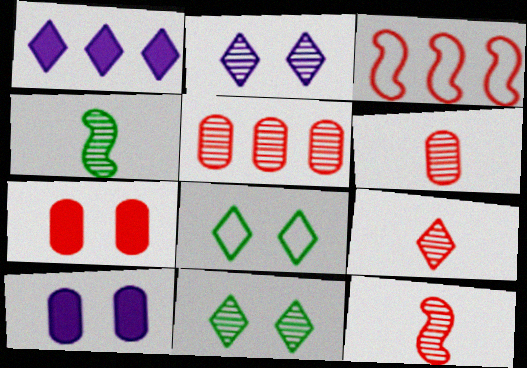[[1, 8, 9], 
[2, 4, 5], 
[3, 7, 9], 
[6, 9, 12]]